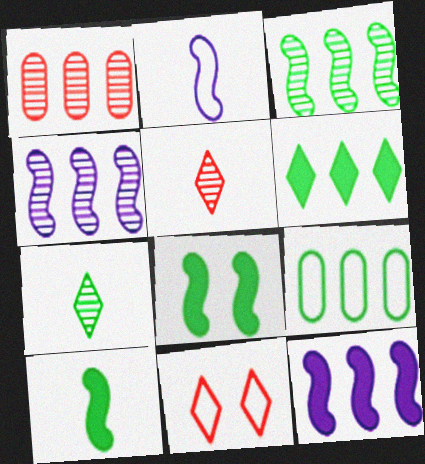[[2, 9, 11], 
[3, 6, 9], 
[7, 8, 9]]